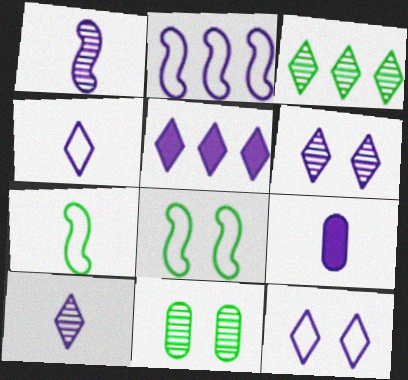[[1, 4, 9], 
[2, 6, 9], 
[4, 5, 6], 
[5, 10, 12]]